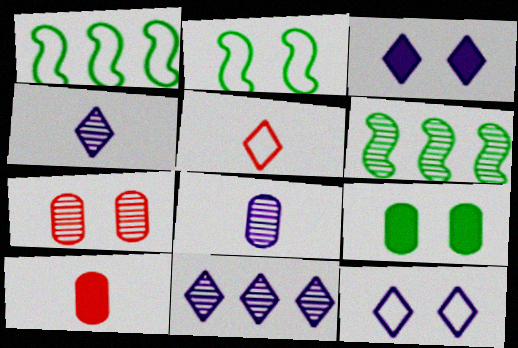[[2, 3, 7], 
[2, 10, 11], 
[4, 6, 7], 
[6, 10, 12]]